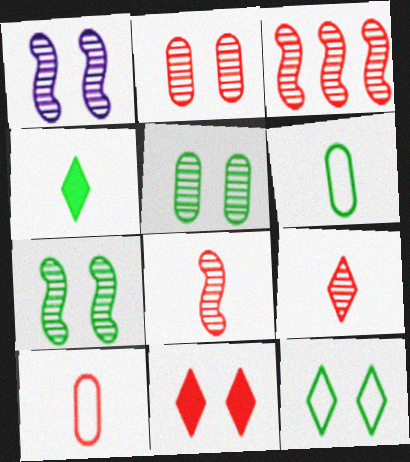[[2, 3, 9], 
[3, 10, 11]]